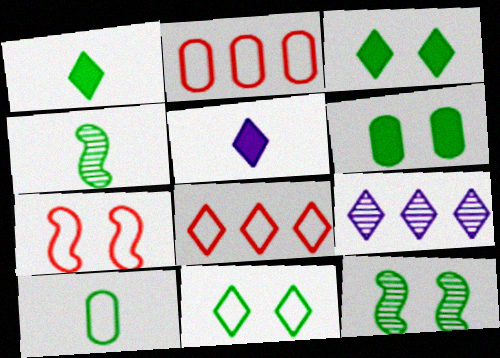[[1, 4, 10], 
[2, 5, 12], 
[6, 11, 12]]